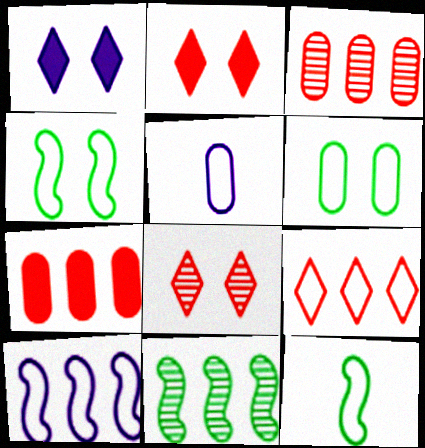[[1, 3, 12], 
[2, 5, 11], 
[4, 5, 9]]